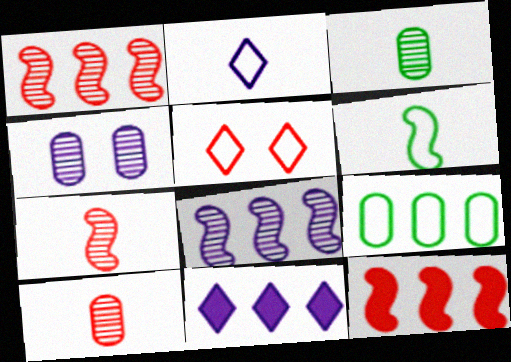[[1, 9, 11], 
[5, 10, 12]]